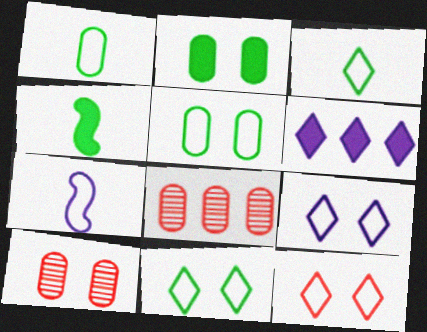[[4, 8, 9], 
[9, 11, 12]]